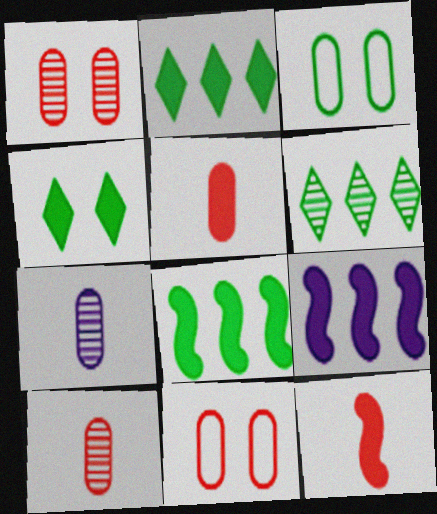[[4, 5, 9]]